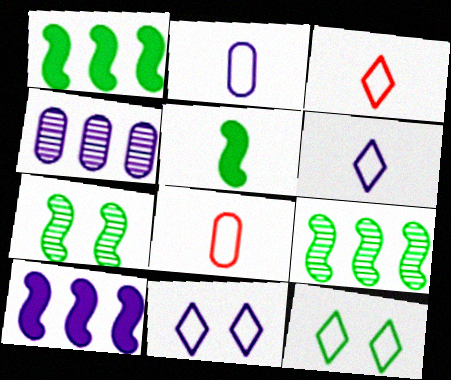[]